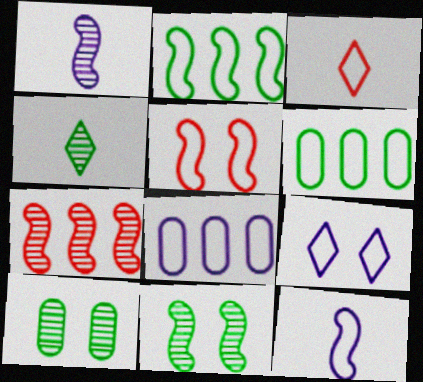[[1, 7, 11], 
[2, 5, 12], 
[8, 9, 12]]